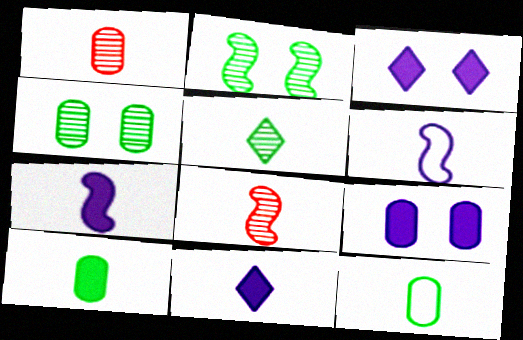[[8, 11, 12]]